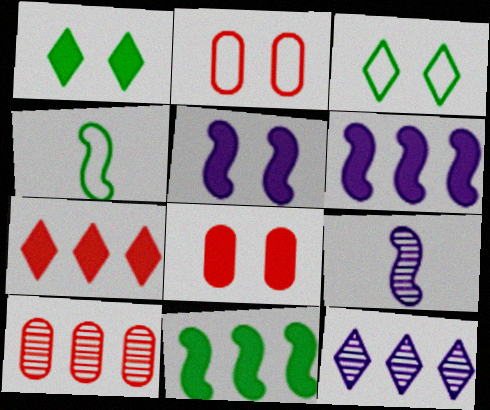[[1, 5, 8], 
[4, 8, 12]]